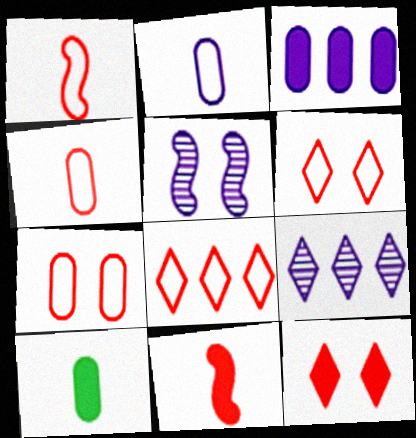[[1, 7, 8], 
[5, 8, 10]]